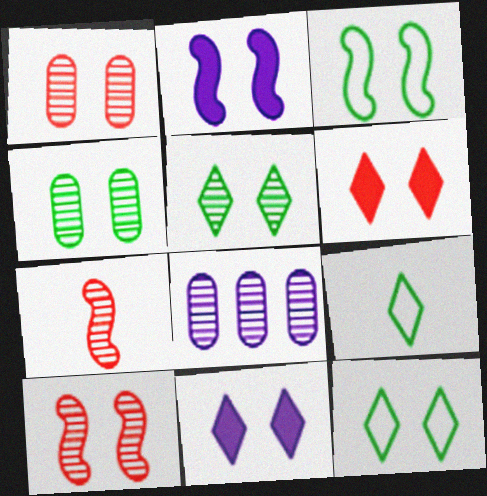[[1, 2, 12], 
[1, 3, 11], 
[2, 3, 10], 
[5, 7, 8]]